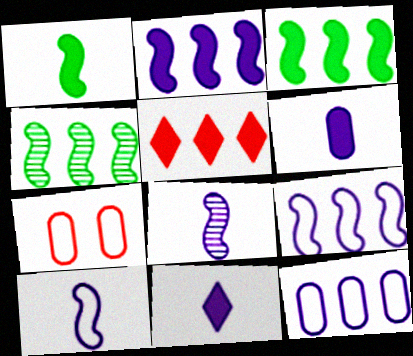[[4, 5, 12], 
[4, 7, 11]]